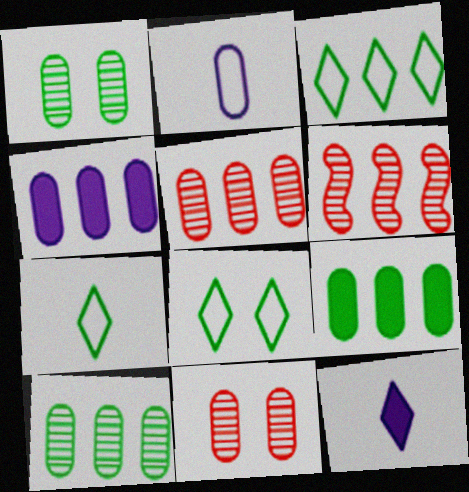[[2, 9, 11], 
[3, 4, 6], 
[3, 7, 8]]